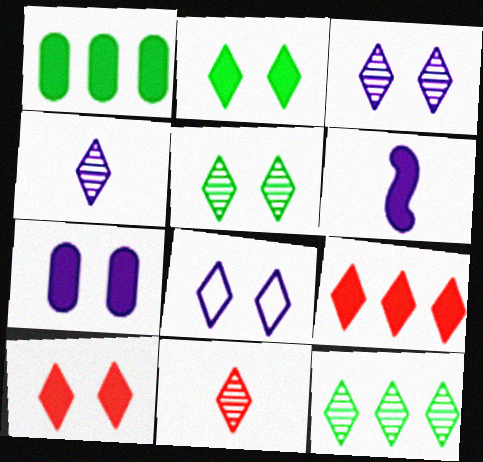[[1, 6, 10], 
[3, 11, 12], 
[5, 8, 10]]